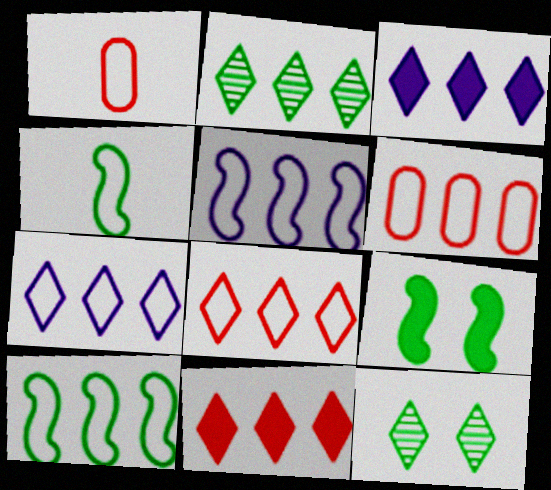[[2, 3, 8], 
[2, 7, 11], 
[6, 7, 10]]